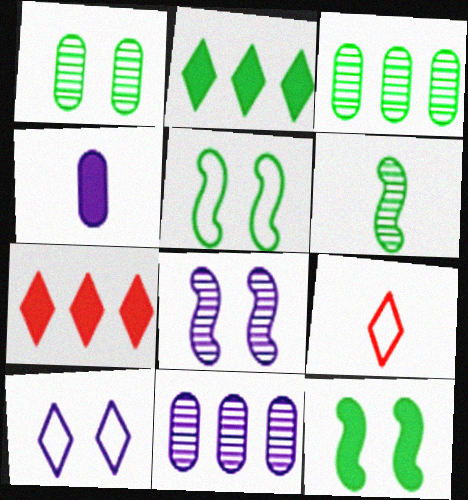[[4, 6, 9], 
[4, 7, 12], 
[9, 11, 12]]